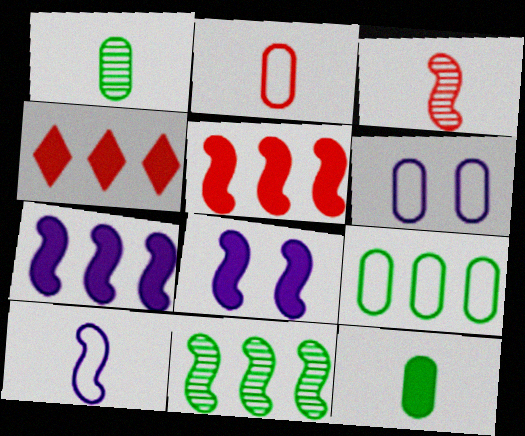[[2, 6, 9], 
[4, 8, 12]]